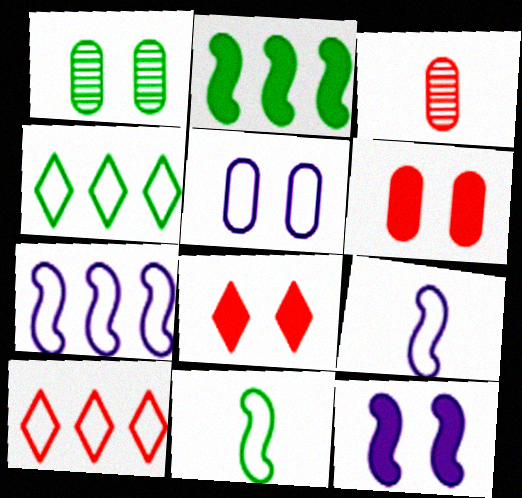[[1, 5, 6], 
[3, 4, 12], 
[5, 10, 11]]